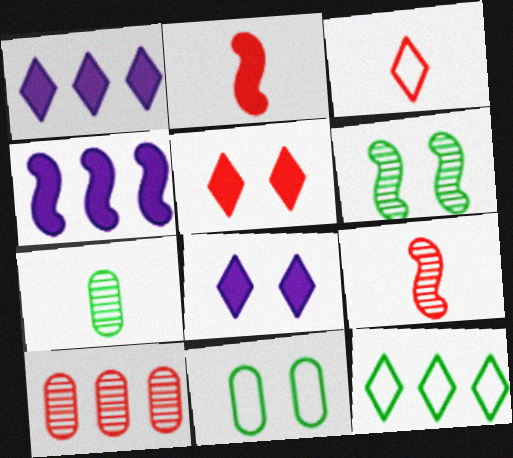[[1, 9, 11], 
[4, 10, 12]]